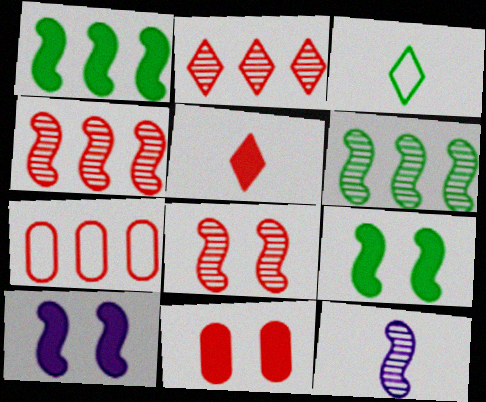[[5, 7, 8], 
[6, 8, 12]]